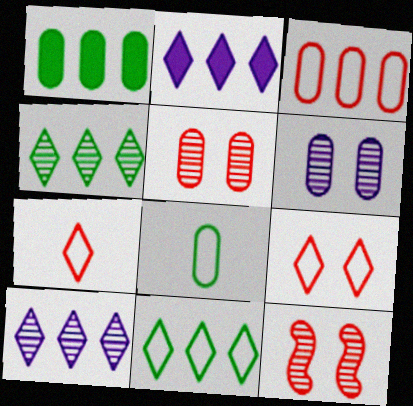[[2, 8, 12]]